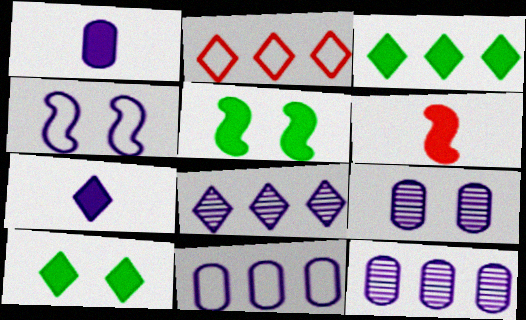[[1, 4, 8], 
[1, 9, 11], 
[2, 3, 8], 
[4, 7, 12]]